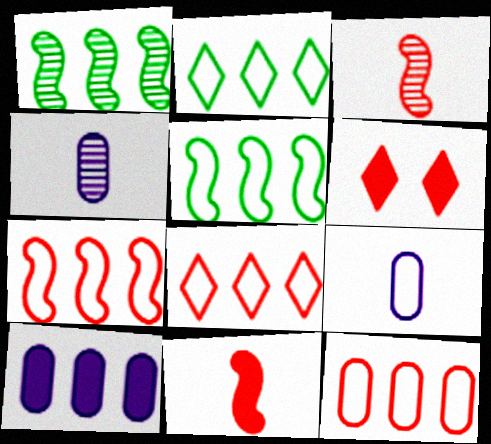[[1, 6, 9], 
[1, 8, 10], 
[3, 6, 12], 
[4, 5, 6], 
[7, 8, 12]]